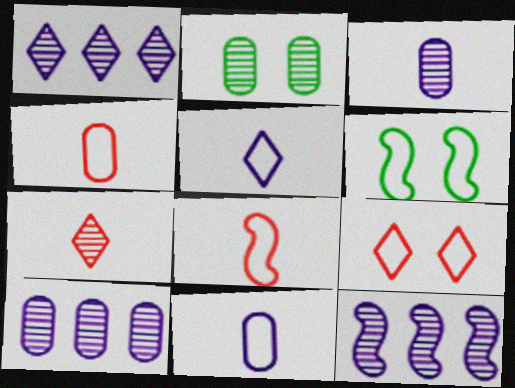[[1, 10, 12], 
[2, 7, 12]]